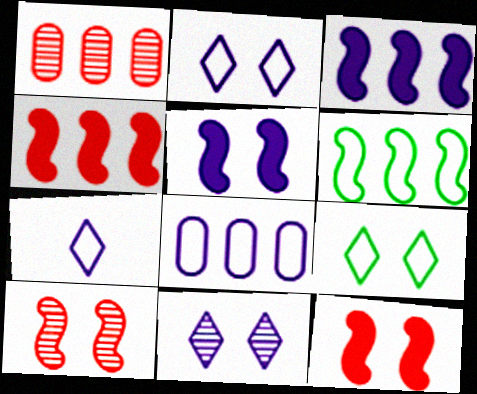[]